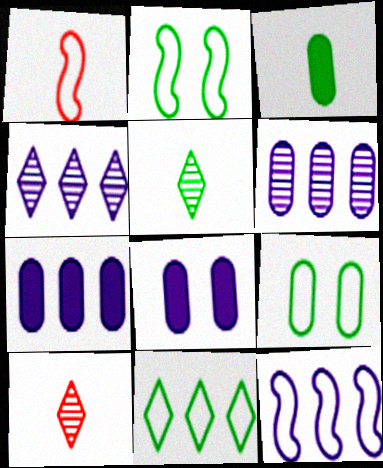[[1, 2, 12], 
[2, 7, 10], 
[4, 7, 12]]